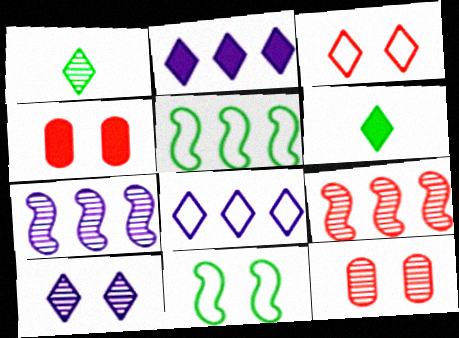[[1, 2, 3], 
[1, 7, 12], 
[4, 10, 11]]